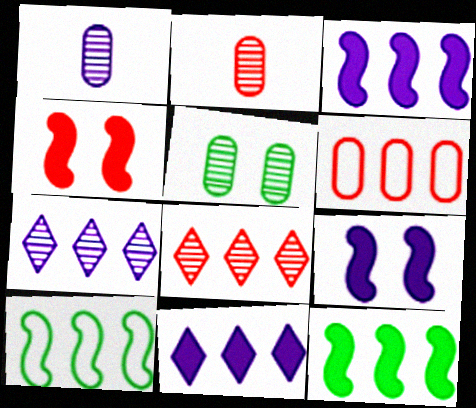[[6, 7, 12]]